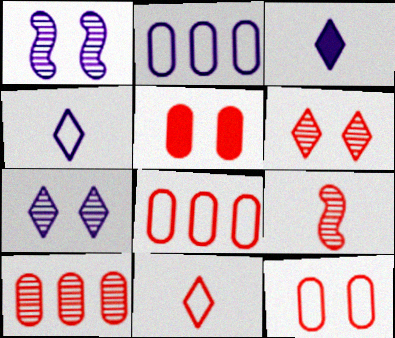[[1, 2, 3], 
[6, 9, 10]]